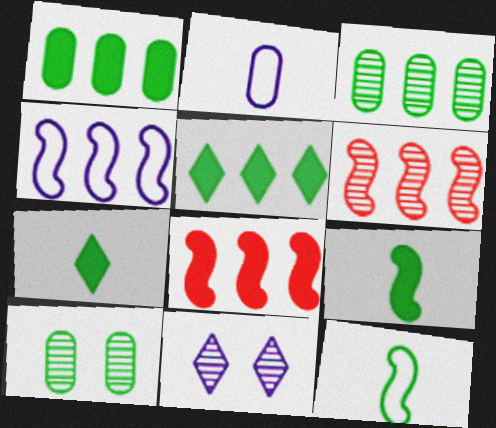[[5, 10, 12]]